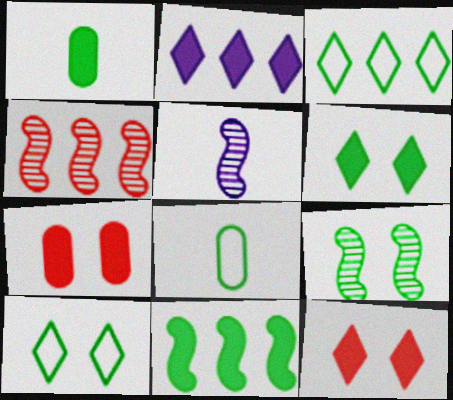[[1, 3, 9], 
[1, 6, 11], 
[3, 5, 7], 
[4, 5, 9]]